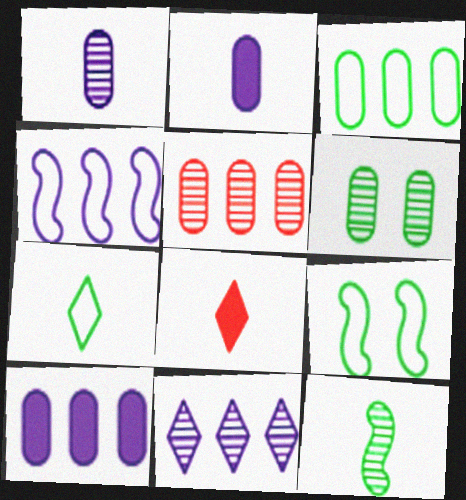[[1, 5, 6], 
[3, 5, 10], 
[3, 7, 9], 
[4, 6, 8], 
[4, 10, 11]]